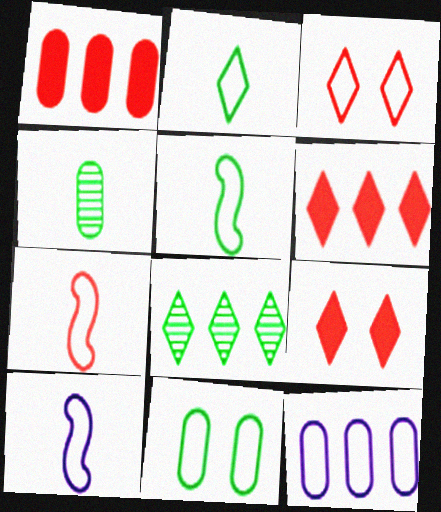[[3, 5, 12], 
[5, 7, 10]]